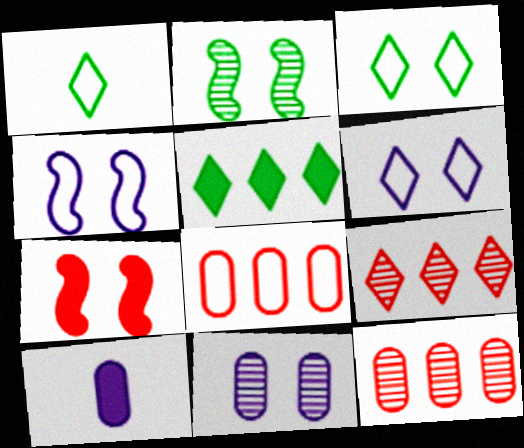[[1, 4, 8], 
[2, 4, 7], 
[3, 7, 11], 
[5, 7, 10]]